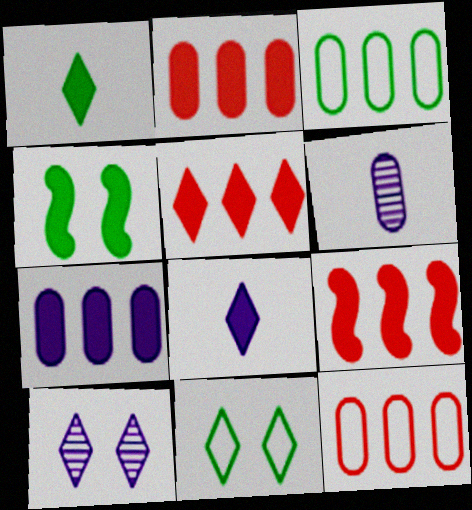[[2, 4, 8], 
[2, 5, 9], 
[6, 9, 11]]